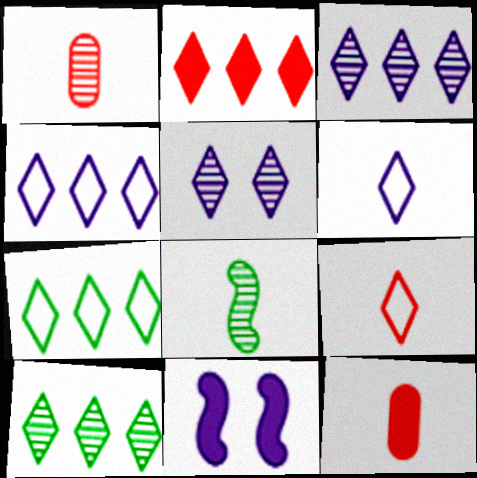[[1, 7, 11], 
[2, 3, 7], 
[2, 4, 10], 
[6, 8, 12]]